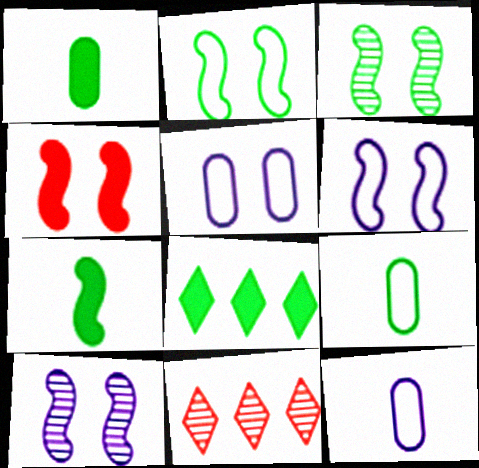[[1, 6, 11], 
[2, 4, 10], 
[3, 4, 6], 
[3, 8, 9], 
[5, 7, 11]]